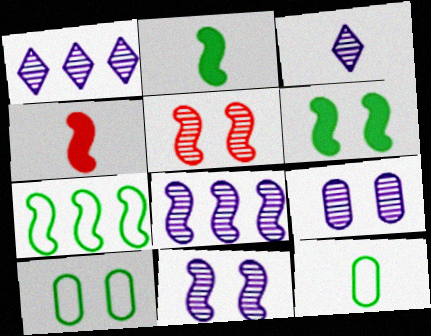[[1, 4, 10], 
[3, 4, 12], 
[3, 8, 9], 
[4, 7, 11]]